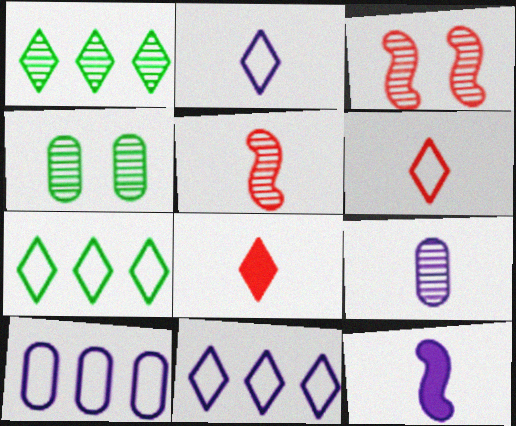[[1, 3, 9], 
[2, 9, 12]]